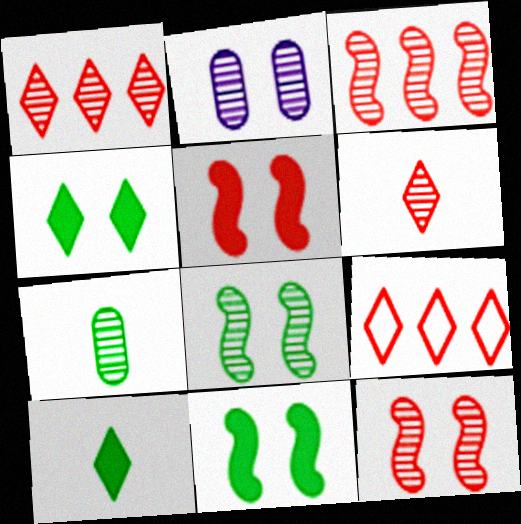[]